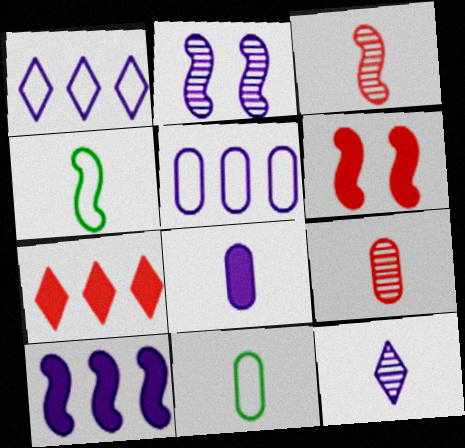[[1, 2, 8], 
[2, 7, 11], 
[8, 9, 11]]